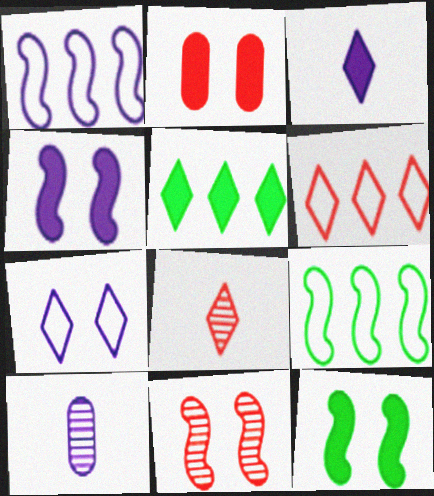[[5, 7, 8], 
[6, 10, 12]]